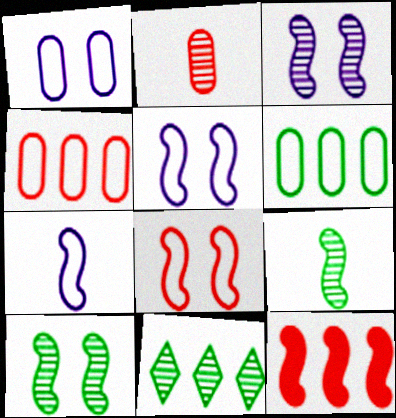[[2, 3, 11], 
[5, 9, 12], 
[7, 10, 12]]